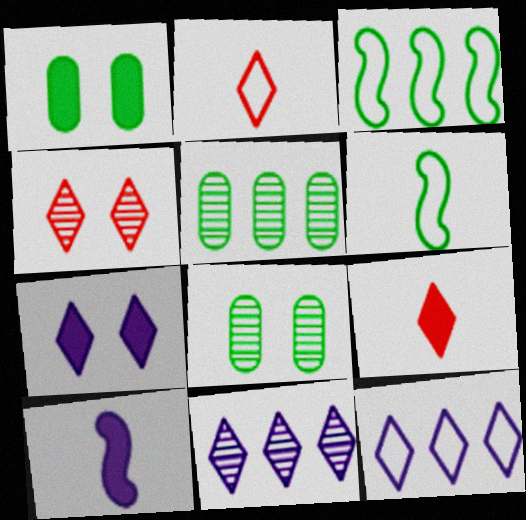[]